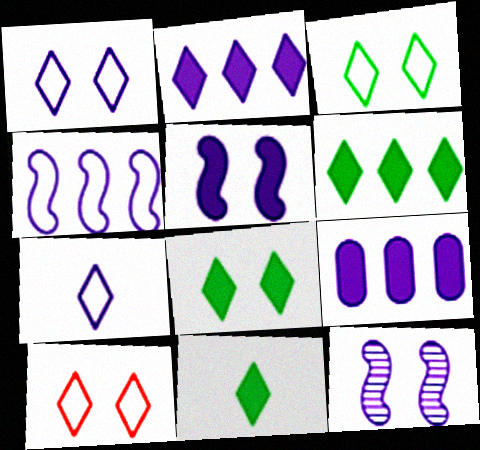[[1, 3, 10], 
[6, 8, 11], 
[7, 9, 12]]